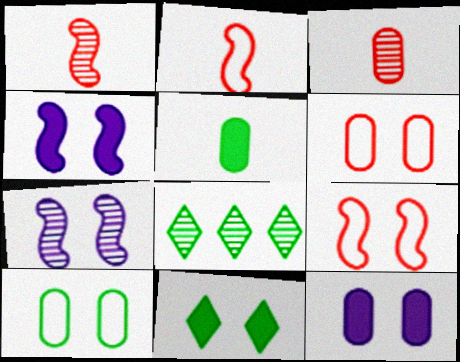[[2, 8, 12], 
[3, 7, 8], 
[6, 7, 11]]